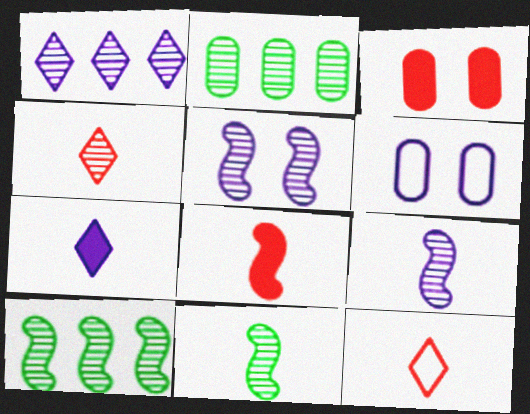[[2, 4, 5]]